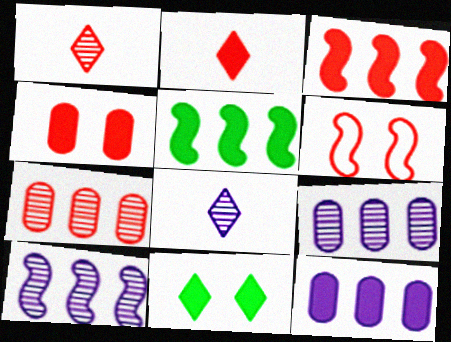[[2, 3, 4], 
[2, 6, 7]]